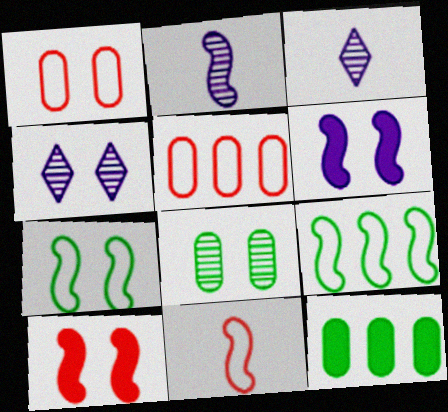[[2, 9, 10], 
[4, 11, 12]]